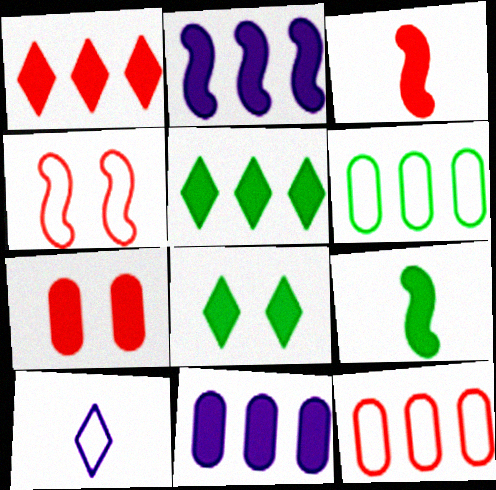[[1, 3, 7], 
[3, 8, 11], 
[4, 6, 10]]